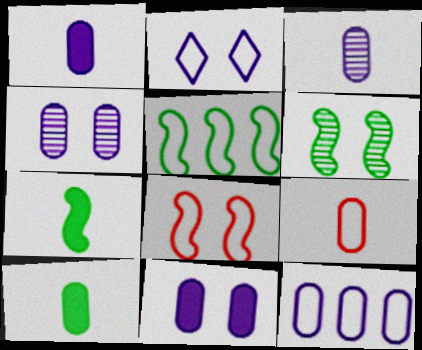[[1, 4, 12], 
[2, 5, 9], 
[3, 9, 10], 
[3, 11, 12], 
[5, 6, 7]]